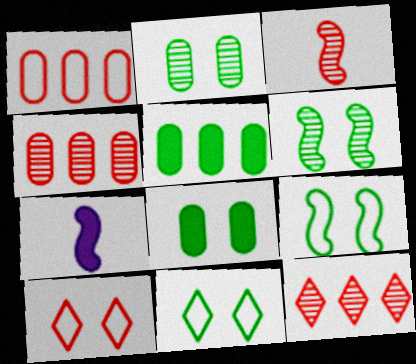[[4, 7, 11], 
[6, 8, 11]]